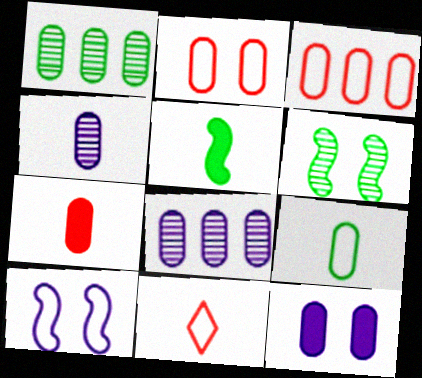[[4, 5, 11], 
[4, 7, 9]]